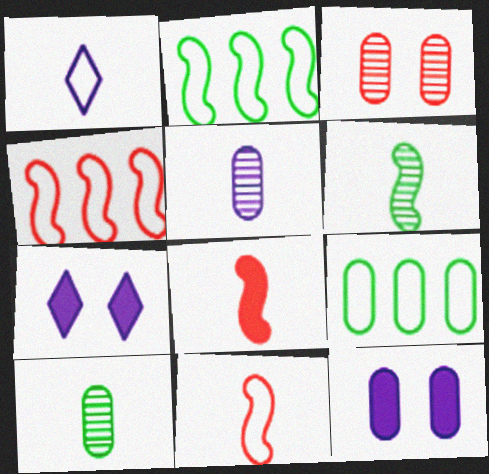[[1, 8, 10], 
[4, 7, 10]]